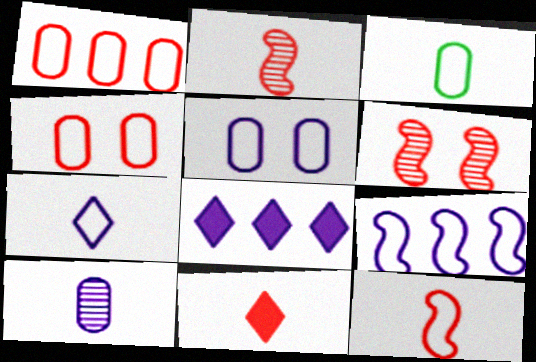[[1, 3, 5], 
[1, 6, 11], 
[3, 6, 8], 
[3, 7, 12], 
[5, 7, 9]]